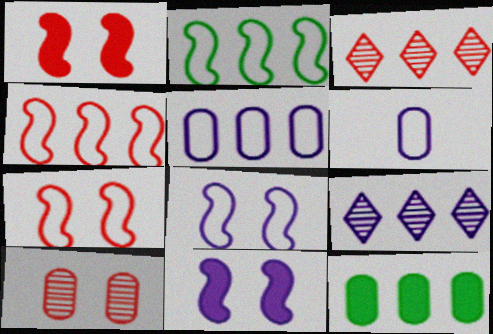[[4, 9, 12], 
[6, 9, 11], 
[6, 10, 12]]